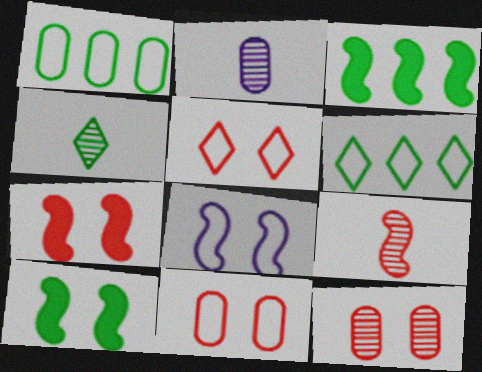[[1, 4, 10], 
[2, 3, 5], 
[2, 4, 9], 
[2, 6, 7], 
[3, 8, 9], 
[5, 7, 12]]